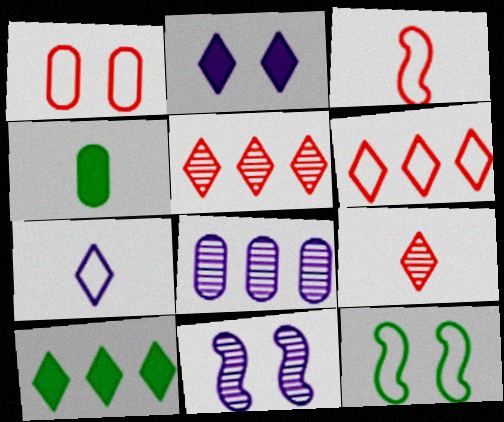[[1, 3, 6], 
[1, 4, 8], 
[4, 6, 11]]